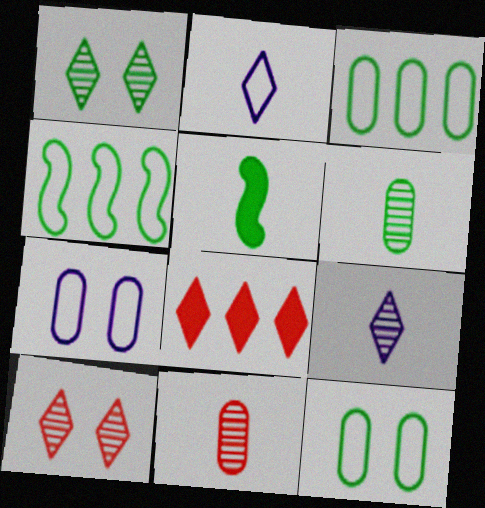[[1, 2, 8], 
[1, 3, 5], 
[2, 5, 11]]